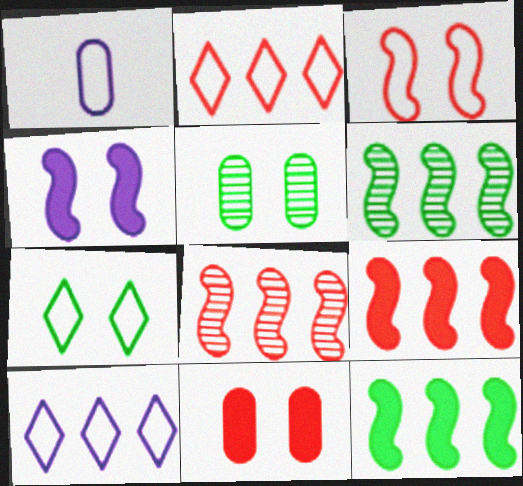[]